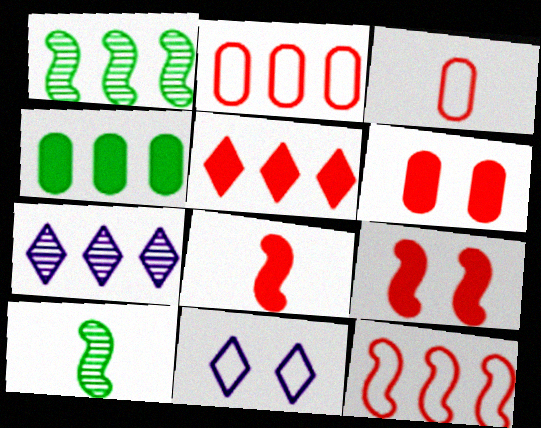[[4, 7, 12], 
[5, 6, 8]]